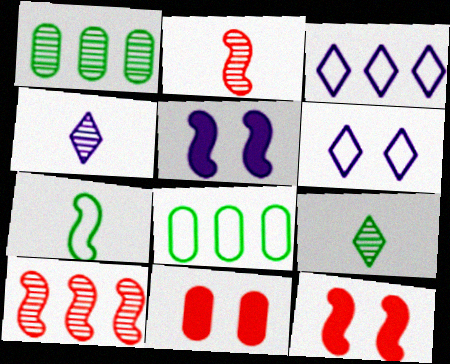[[4, 8, 12], 
[5, 7, 10]]